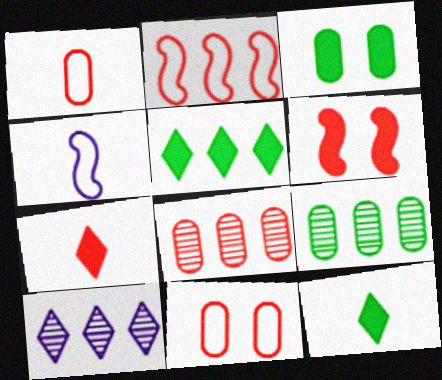[]